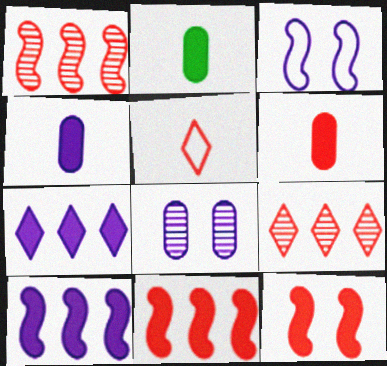[[2, 3, 9], 
[2, 4, 6], 
[2, 7, 12]]